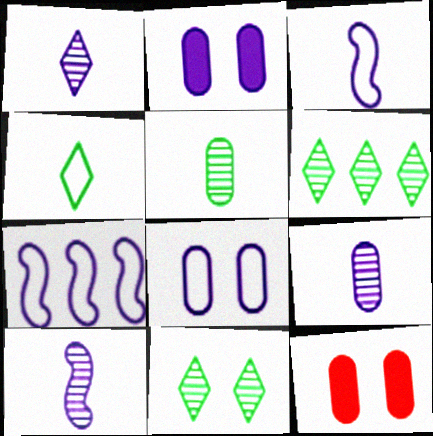[[1, 2, 7], 
[1, 9, 10], 
[3, 6, 12]]